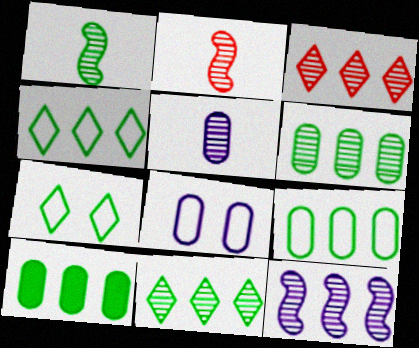[[1, 7, 10], 
[3, 6, 12], 
[6, 9, 10]]